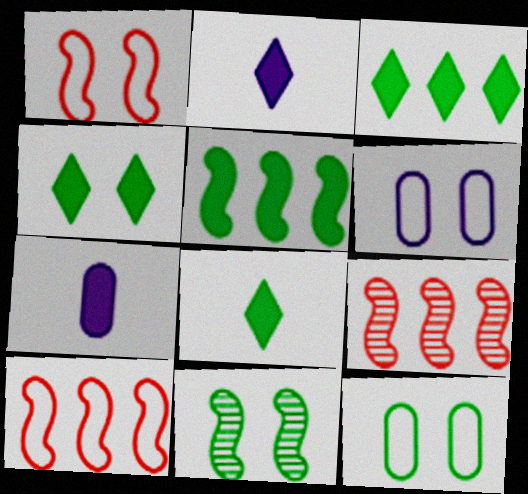[[2, 9, 12], 
[3, 4, 8], 
[4, 11, 12], 
[6, 8, 9]]